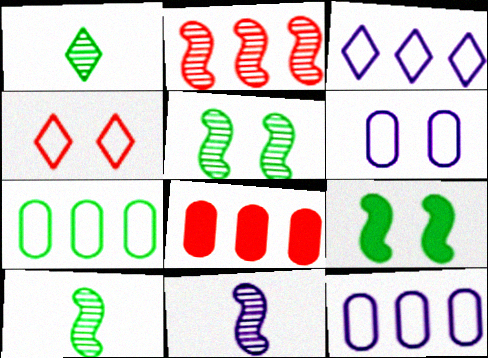[[1, 7, 9], 
[2, 5, 11]]